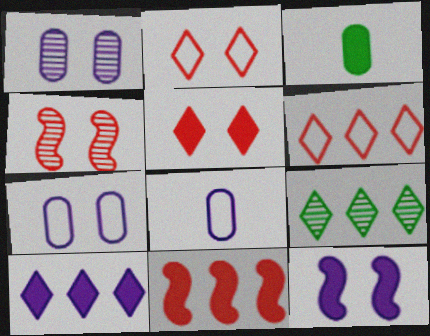[[6, 9, 10]]